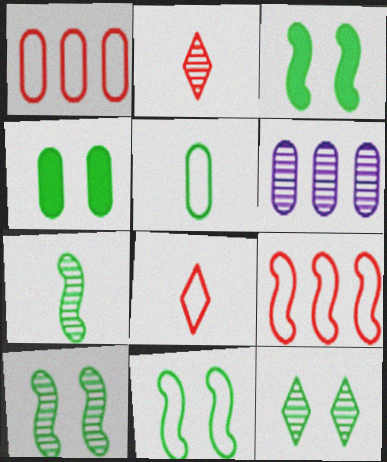[[2, 6, 10], 
[3, 6, 8], 
[3, 10, 11], 
[4, 11, 12]]